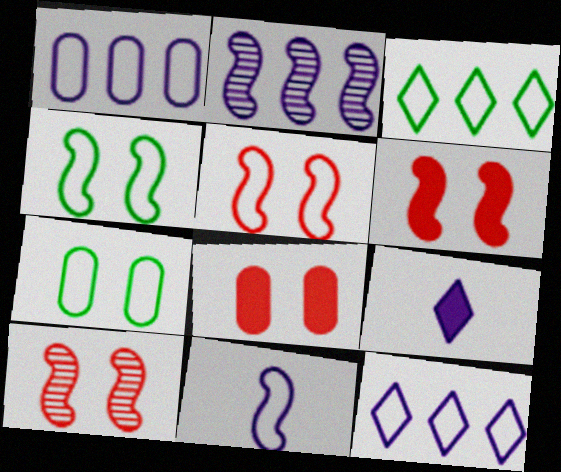[[5, 6, 10]]